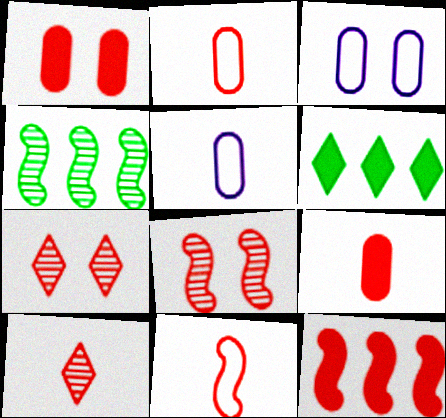[[2, 7, 12], 
[5, 6, 8], 
[8, 11, 12], 
[9, 10, 11]]